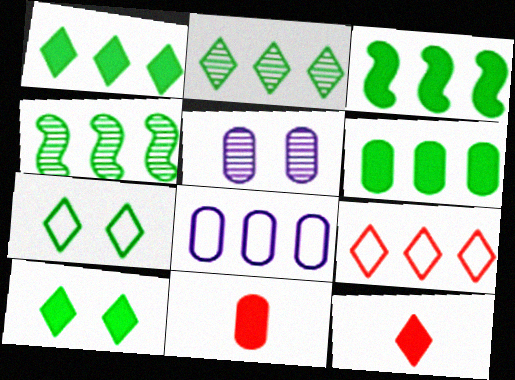[[1, 3, 6]]